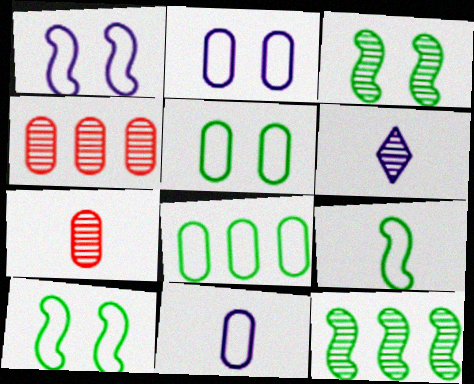[[3, 4, 6]]